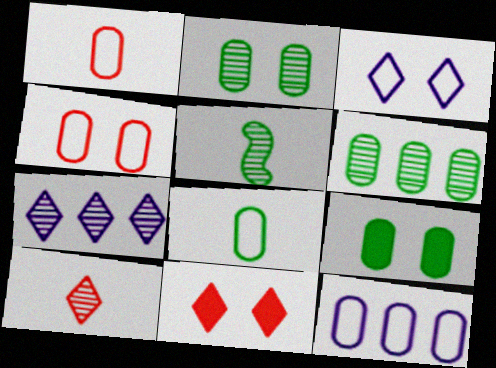[[4, 8, 12], 
[5, 11, 12], 
[6, 8, 9]]